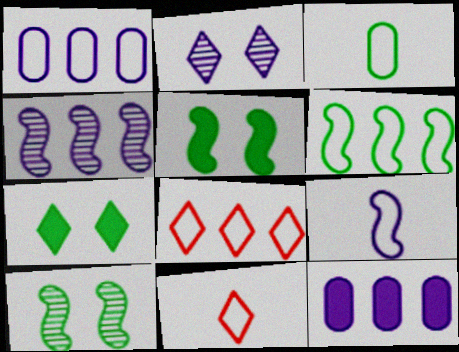[[1, 6, 8], 
[2, 9, 12], 
[3, 9, 11], 
[10, 11, 12]]